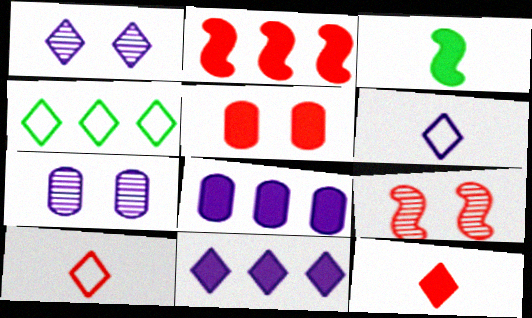[[1, 4, 12], 
[1, 6, 11], 
[2, 5, 12], 
[3, 5, 11]]